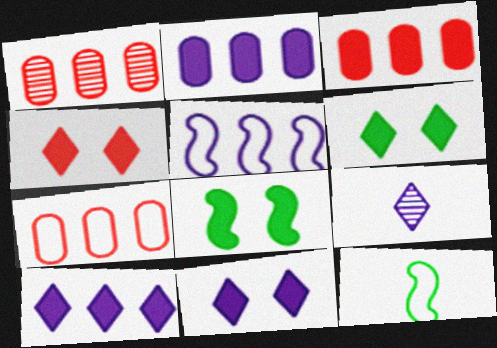[[1, 3, 7], 
[1, 11, 12], 
[4, 6, 11], 
[7, 8, 9]]